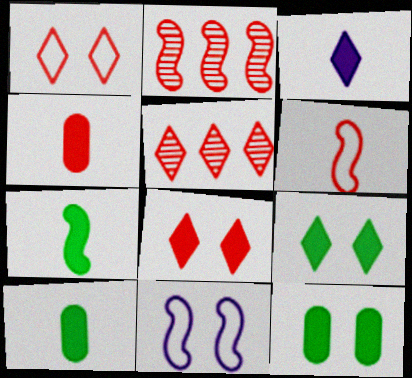[[1, 2, 4], 
[2, 7, 11], 
[3, 4, 7], 
[5, 10, 11]]